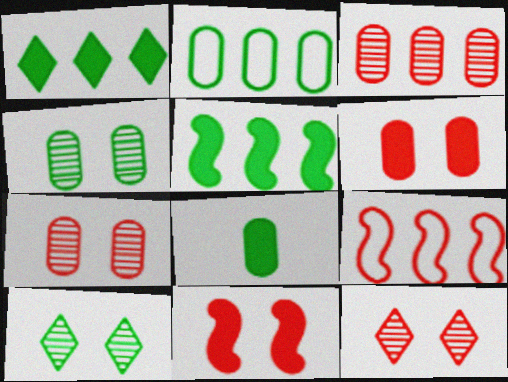[[2, 4, 8]]